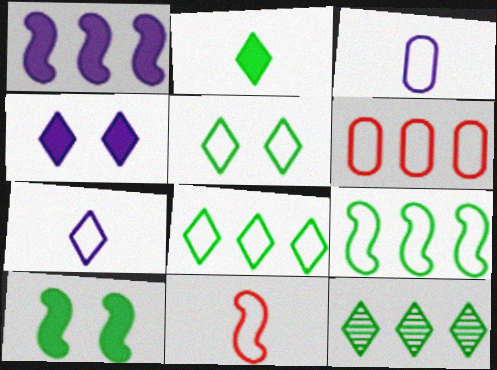[[1, 6, 12], 
[2, 5, 12]]